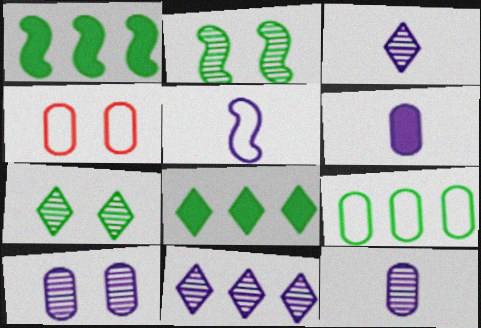[[1, 3, 4], 
[3, 5, 6]]